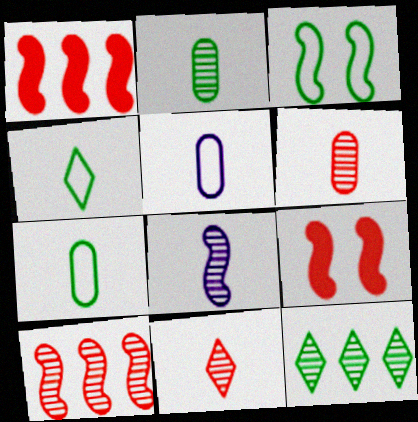[[1, 3, 8], 
[2, 8, 11], 
[5, 9, 12]]